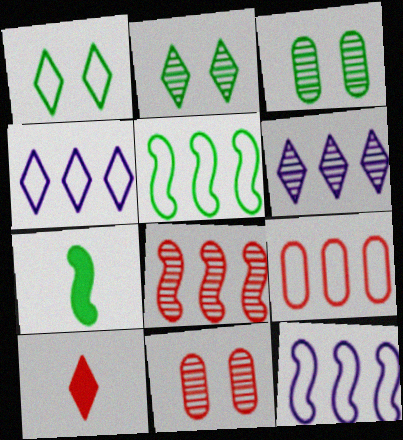[[1, 6, 10], 
[2, 4, 10], 
[3, 10, 12], 
[4, 5, 9], 
[4, 7, 11]]